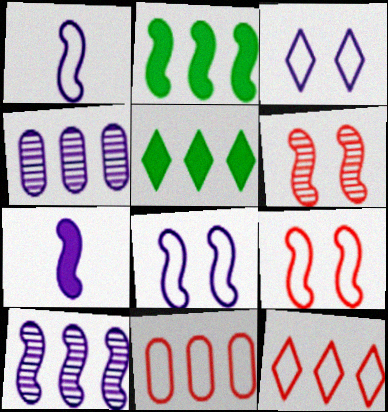[[1, 2, 6], 
[2, 4, 12], 
[3, 4, 7], 
[5, 10, 11], 
[7, 8, 10]]